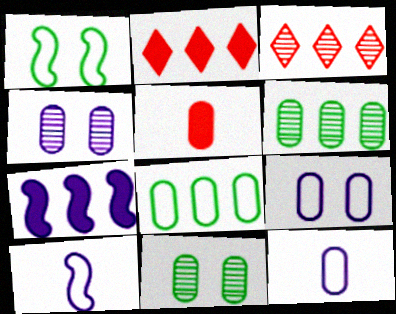[[2, 10, 11], 
[3, 7, 8], 
[4, 5, 8], 
[5, 6, 9]]